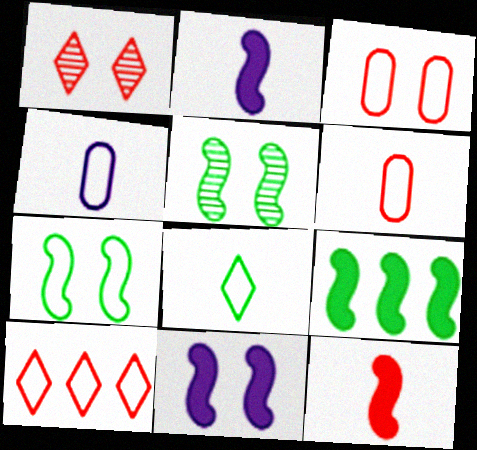[[1, 4, 9], 
[4, 7, 10], 
[9, 11, 12]]